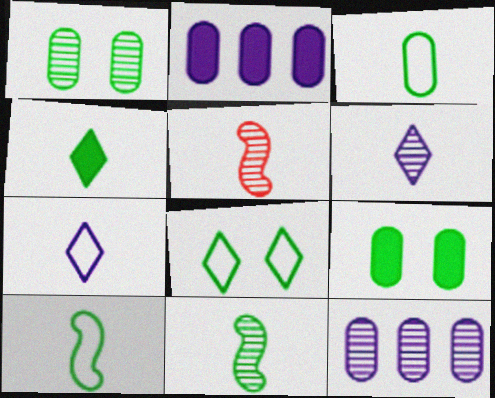[[2, 5, 8], 
[3, 4, 11]]